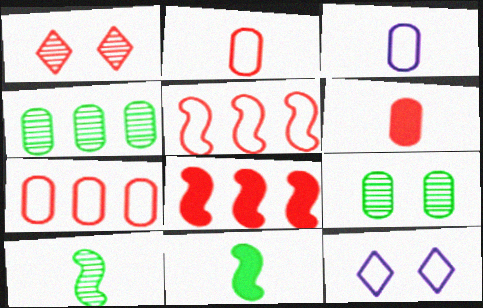[[1, 2, 8], 
[1, 5, 6]]